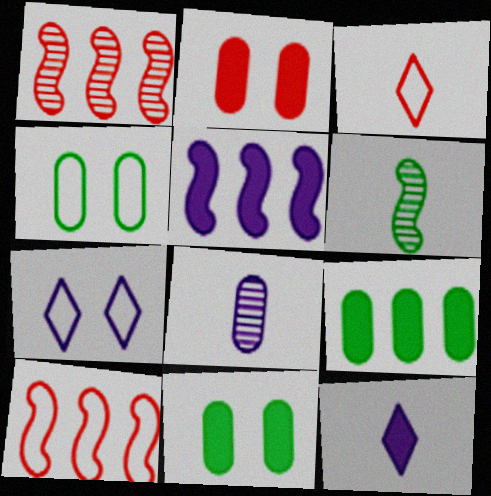[[1, 2, 3], 
[1, 4, 12], 
[5, 7, 8]]